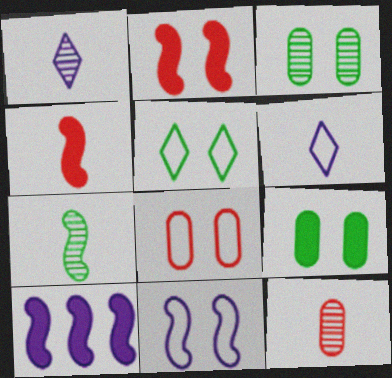[[1, 7, 12], 
[5, 8, 11], 
[5, 10, 12]]